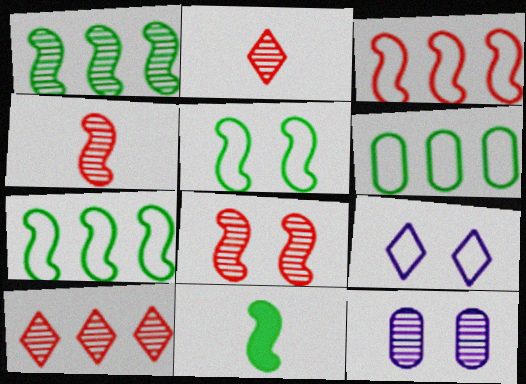[[1, 2, 12], 
[1, 5, 11]]